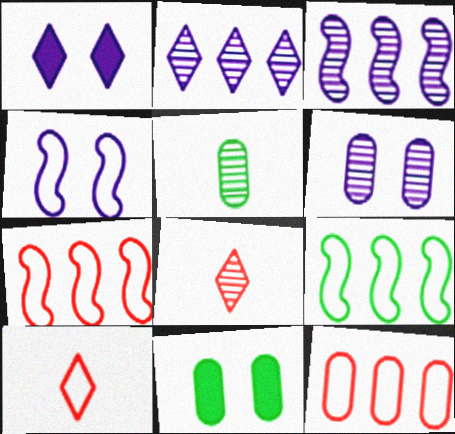[[1, 4, 6], 
[1, 5, 7], 
[3, 10, 11]]